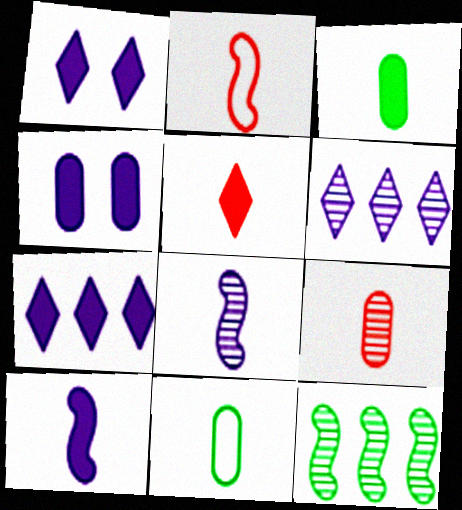[[2, 5, 9], 
[3, 5, 10], 
[4, 7, 10], 
[5, 8, 11]]